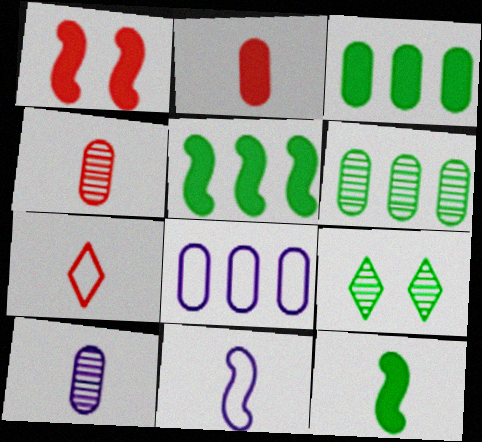[[7, 10, 12]]